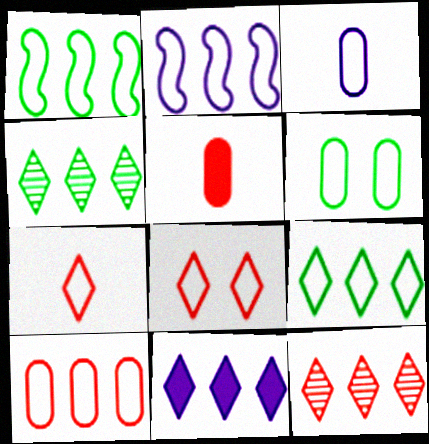[[1, 3, 8], 
[2, 6, 7], 
[2, 9, 10], 
[3, 6, 10], 
[9, 11, 12]]